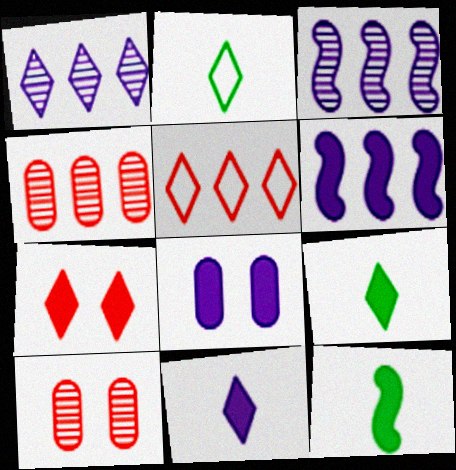[[1, 2, 7], 
[2, 6, 10], 
[6, 8, 11]]